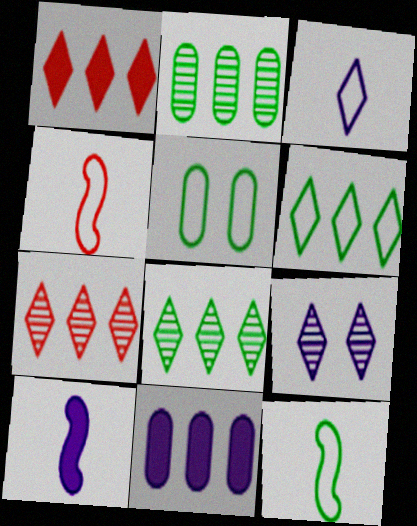[[5, 6, 12], 
[5, 7, 10]]